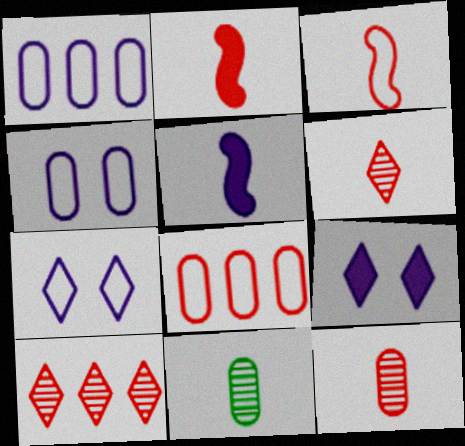[]